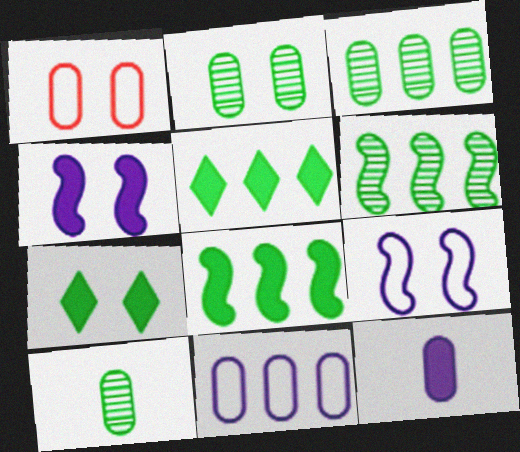[[1, 3, 12], 
[2, 3, 10]]